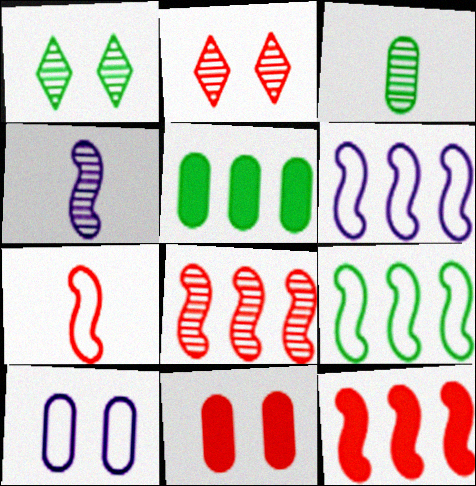[]